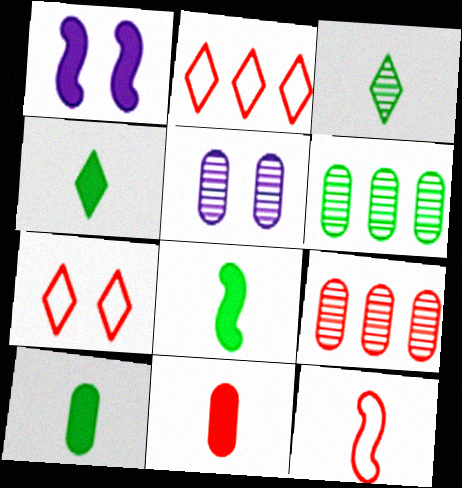[[2, 5, 8], 
[4, 8, 10]]